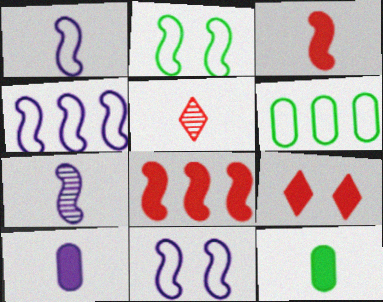[[1, 4, 11], 
[1, 5, 12], 
[2, 7, 8], 
[6, 7, 9]]